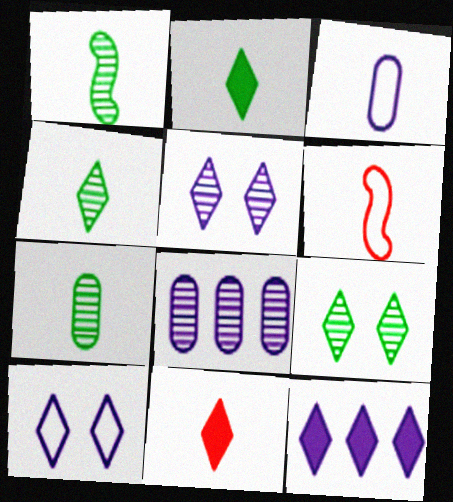[[1, 3, 11], 
[1, 4, 7]]